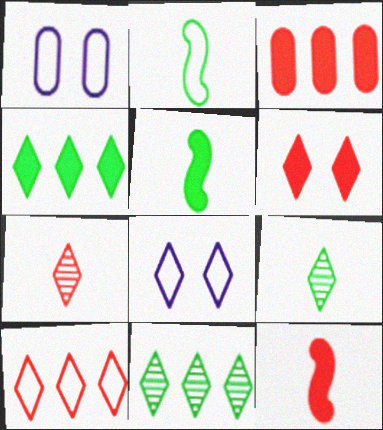[[1, 2, 10], 
[1, 11, 12], 
[3, 6, 12], 
[4, 7, 8], 
[6, 7, 10]]